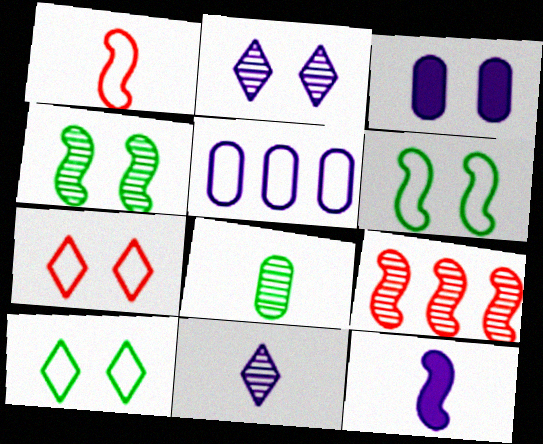[[1, 5, 10], 
[2, 5, 12], 
[2, 8, 9], 
[3, 4, 7], 
[6, 9, 12]]